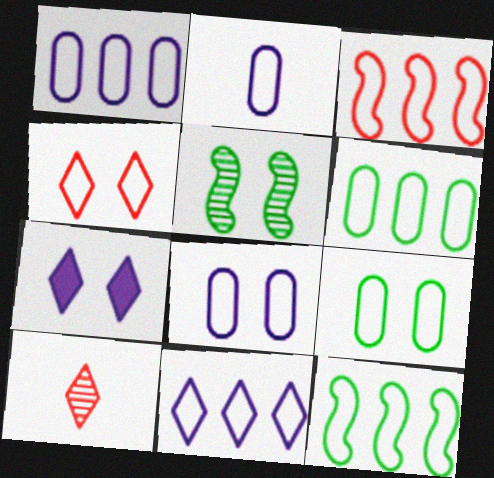[[1, 2, 8], 
[2, 4, 12], 
[3, 6, 11]]